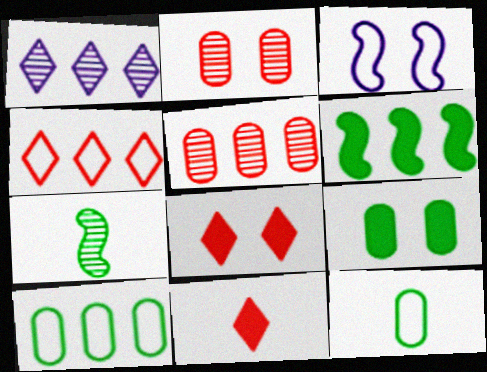[[1, 2, 7], 
[3, 4, 12]]